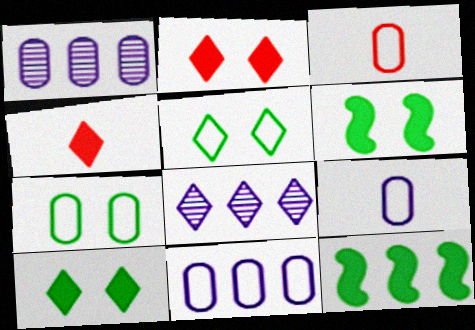[[3, 6, 8], 
[3, 7, 11], 
[4, 5, 8]]